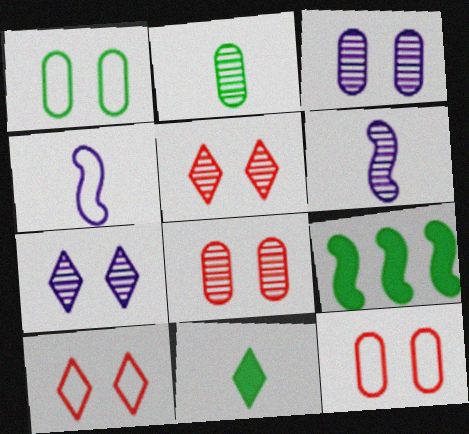[]